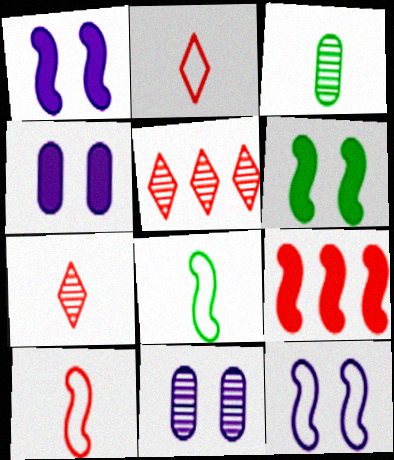[[4, 5, 8]]